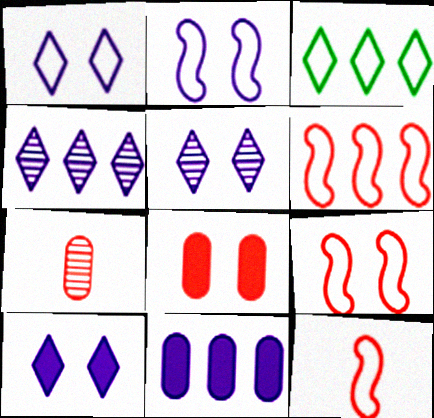[[1, 5, 10], 
[6, 9, 12]]